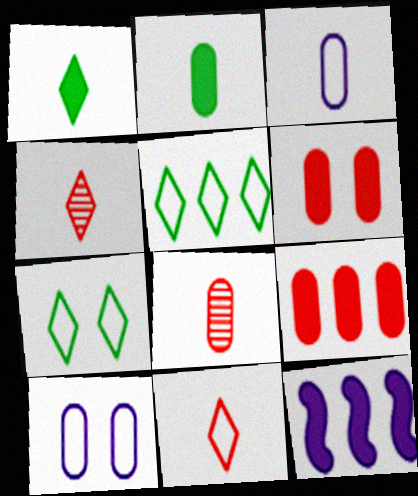[[1, 6, 12], 
[2, 3, 8], 
[7, 8, 12]]